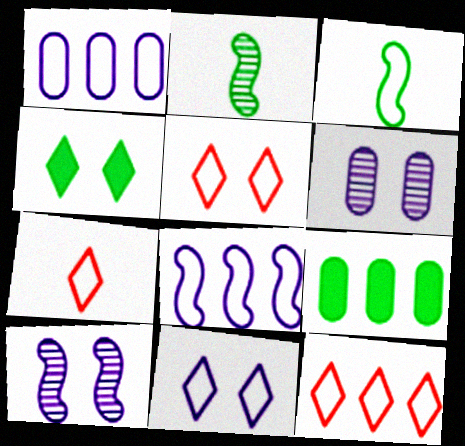[[1, 3, 5], 
[5, 7, 12], 
[7, 9, 10]]